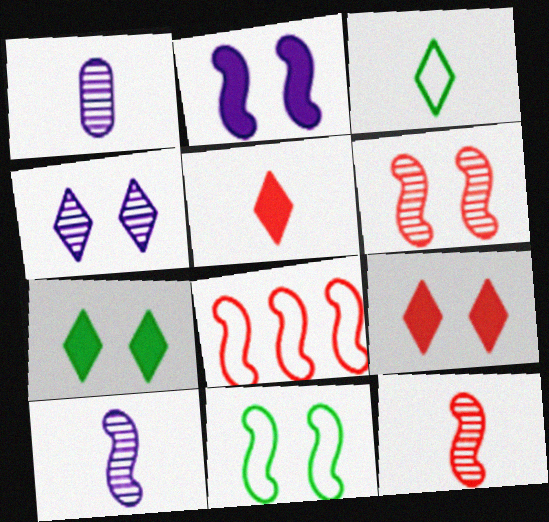[[1, 7, 8], 
[2, 6, 11]]